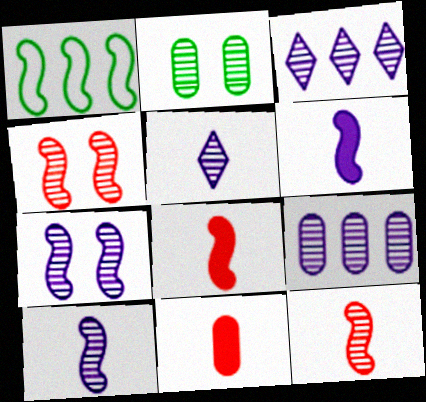[[1, 4, 6], 
[1, 7, 8], 
[2, 3, 12], 
[5, 7, 9]]